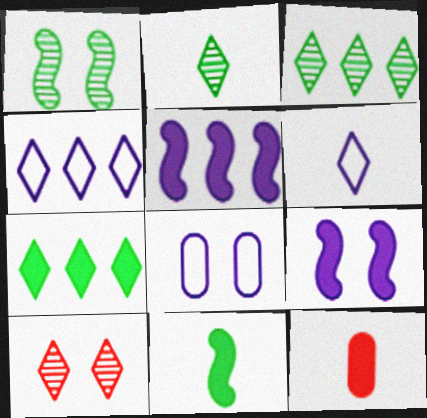[[1, 4, 12], 
[6, 7, 10], 
[7, 9, 12]]